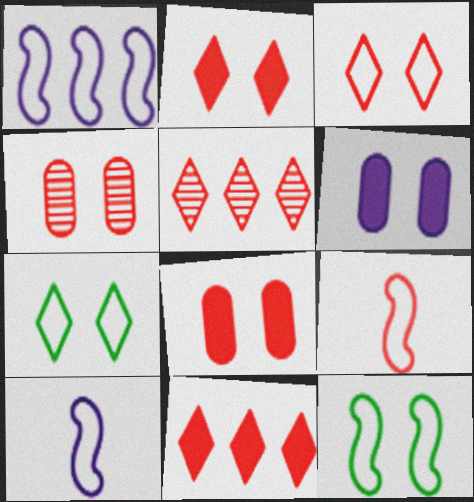[[1, 9, 12], 
[4, 9, 11], 
[5, 8, 9]]